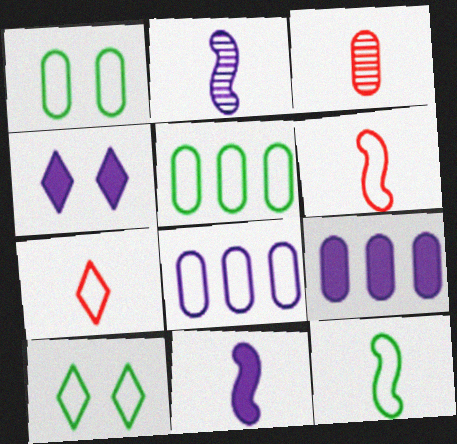[[1, 3, 9], 
[2, 4, 8], 
[4, 9, 11], 
[5, 10, 12], 
[6, 8, 10]]